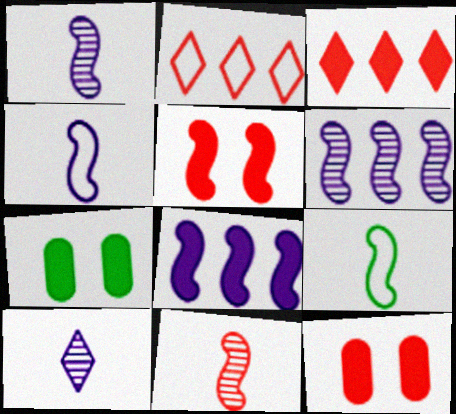[[1, 2, 7], 
[2, 11, 12], 
[5, 6, 9]]